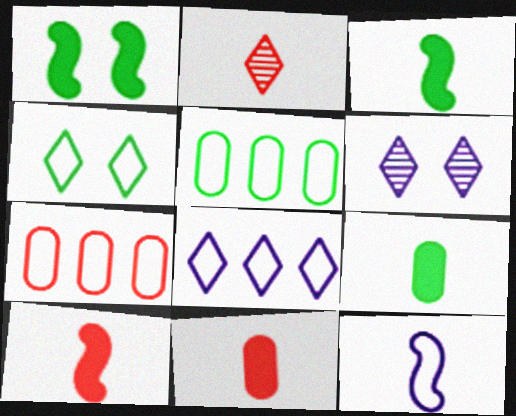[[2, 9, 12], 
[3, 6, 7], 
[4, 7, 12], 
[5, 6, 10]]